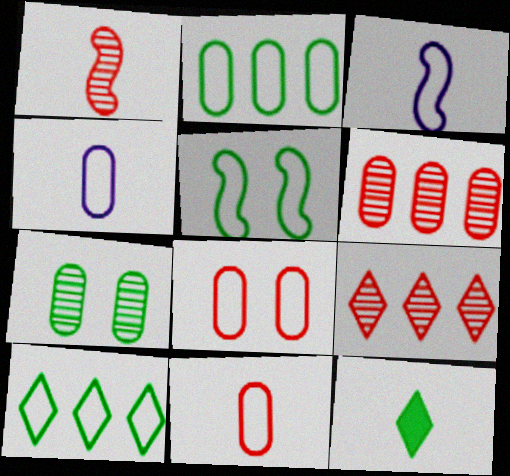[[1, 4, 12], 
[2, 4, 8], 
[3, 8, 10]]